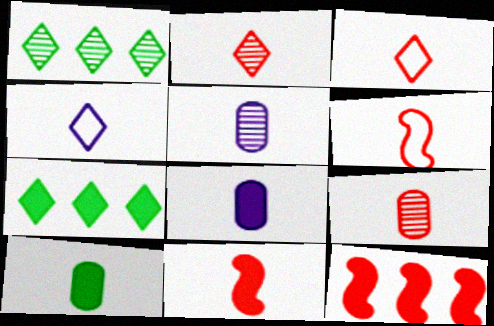[[3, 9, 11]]